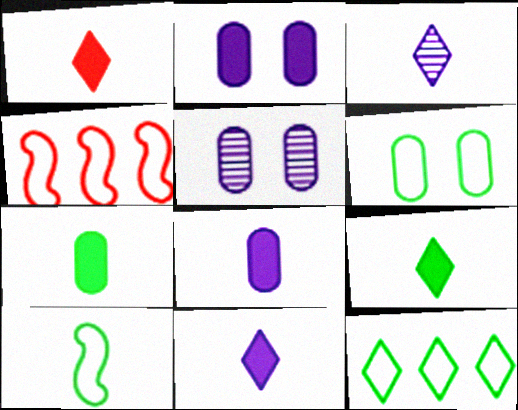[[1, 9, 11], 
[4, 5, 9], 
[6, 10, 12]]